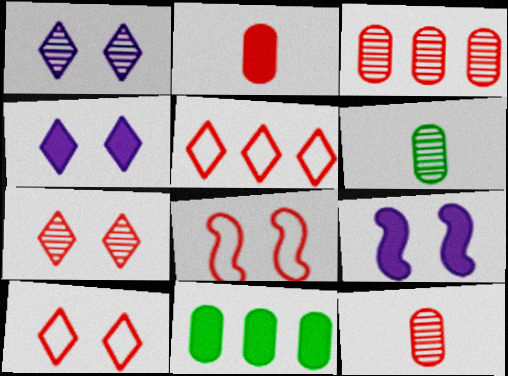[[5, 6, 9]]